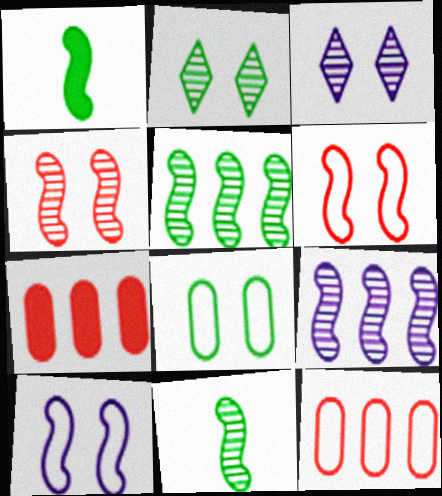[[1, 3, 12], 
[1, 6, 9], 
[4, 9, 11]]